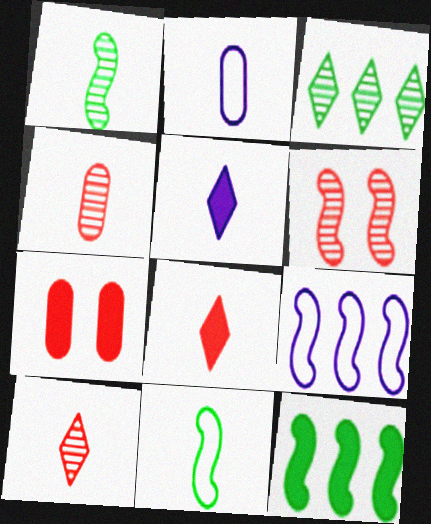[[1, 2, 8], 
[4, 5, 11], 
[5, 7, 12]]